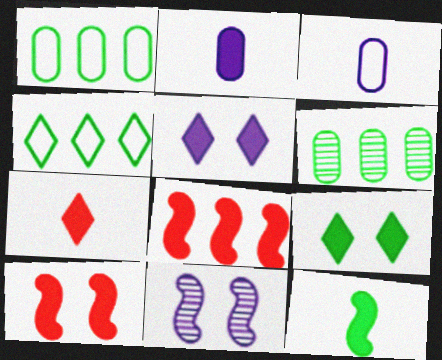[[1, 7, 11], 
[2, 7, 12], 
[2, 8, 9]]